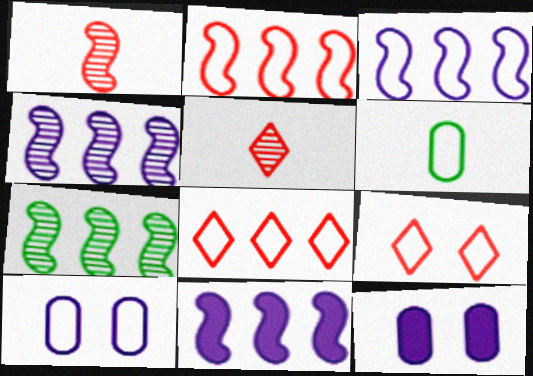[[2, 7, 11], 
[3, 4, 11], 
[3, 6, 9]]